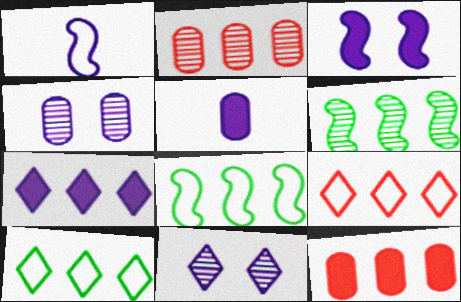[[1, 4, 7], 
[2, 7, 8], 
[3, 5, 7]]